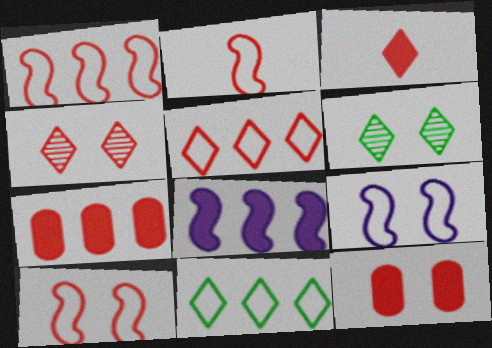[[1, 2, 10], 
[2, 4, 7], 
[3, 4, 5], 
[4, 10, 12], 
[6, 9, 12]]